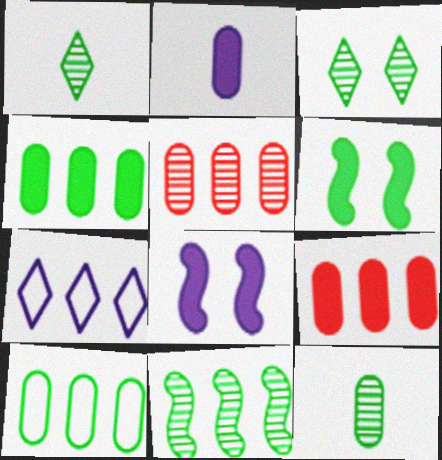[[1, 6, 10], 
[3, 11, 12], 
[7, 9, 11]]